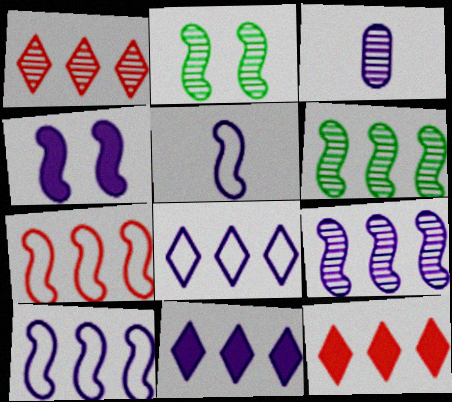[[1, 2, 3], 
[3, 4, 8], 
[4, 5, 9]]